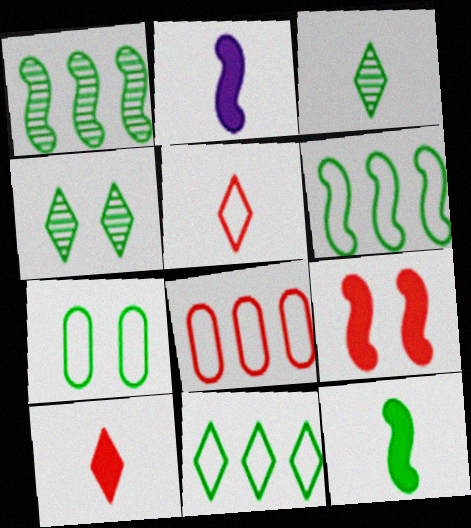[[2, 4, 8]]